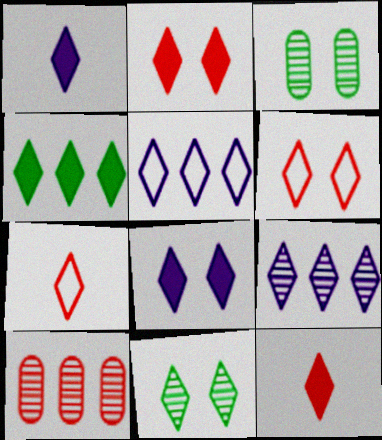[[1, 2, 4], 
[4, 8, 12], 
[5, 11, 12], 
[6, 8, 11]]